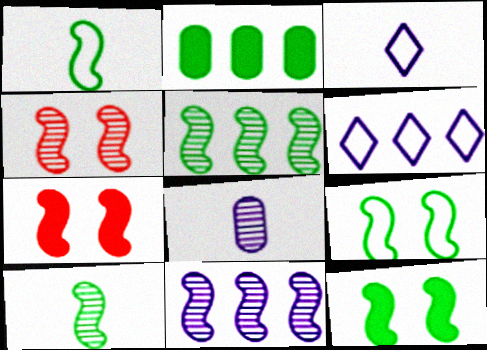[[1, 5, 12], 
[1, 7, 11], 
[2, 3, 4], 
[4, 10, 11]]